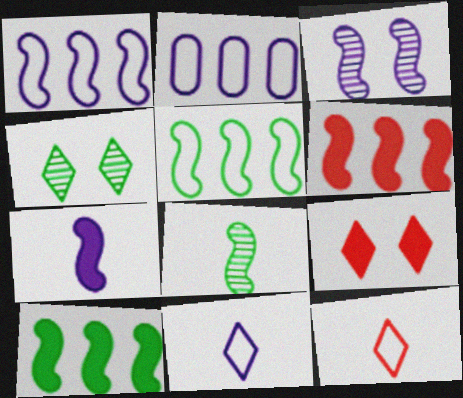[[1, 3, 7], 
[2, 8, 9]]